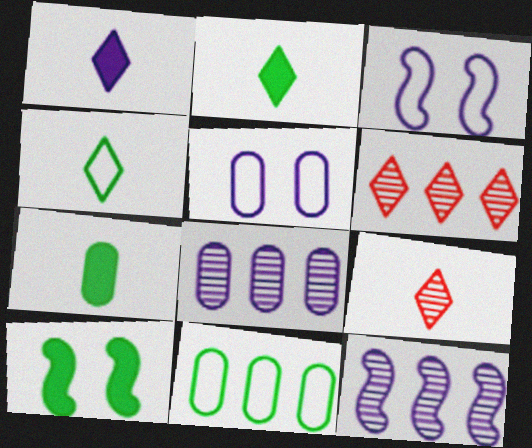[[1, 3, 8], 
[1, 4, 9], 
[1, 5, 12], 
[3, 6, 7]]